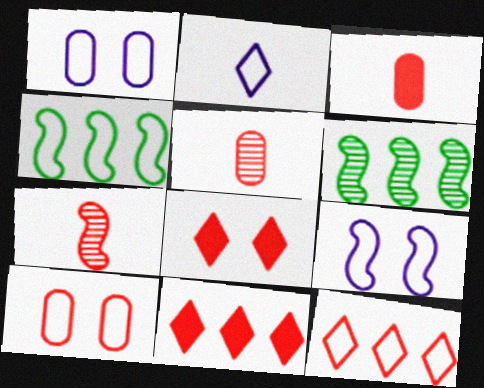[[2, 4, 10], 
[7, 10, 11]]